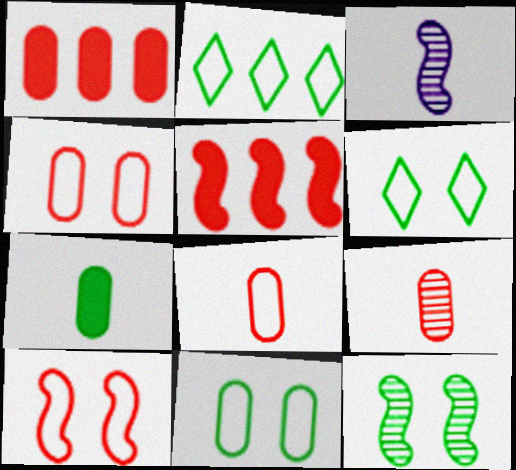[[1, 3, 6], 
[1, 4, 9], 
[2, 7, 12]]